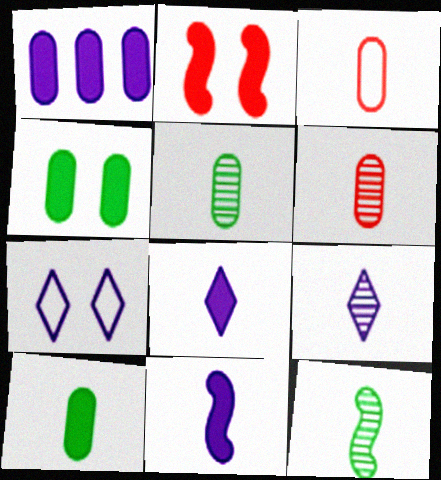[[3, 8, 12], 
[6, 9, 12]]